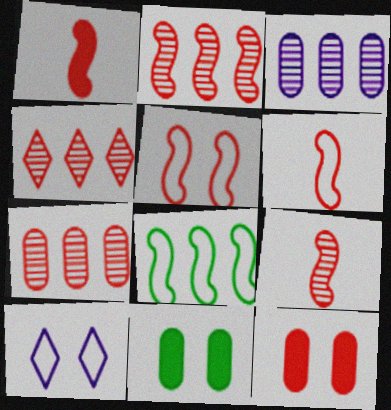[[1, 2, 5], 
[1, 6, 9], 
[2, 4, 7], 
[4, 6, 12]]